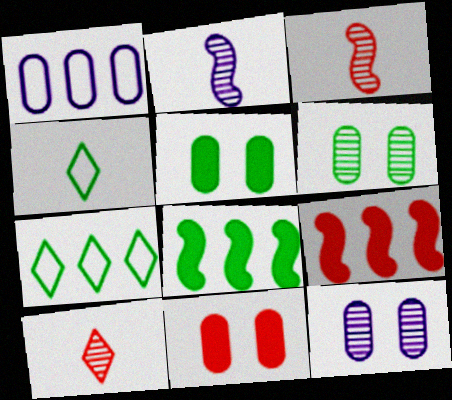[[2, 7, 11], 
[4, 6, 8], 
[4, 9, 12]]